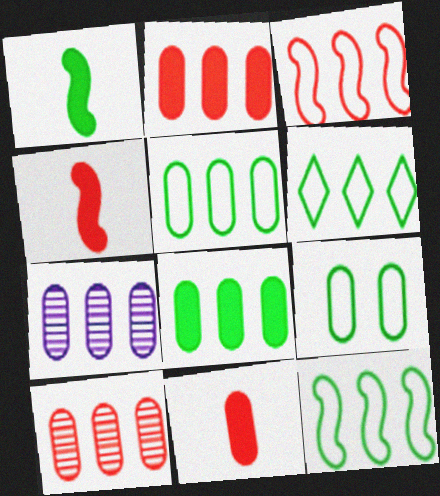[[2, 5, 7], 
[5, 6, 12], 
[7, 9, 11]]